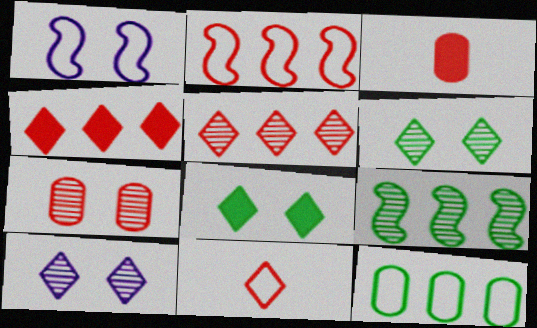[[1, 7, 8], 
[1, 11, 12]]